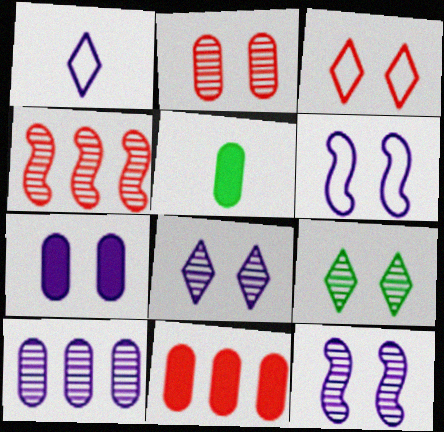[[2, 9, 12], 
[5, 7, 11], 
[6, 7, 8]]